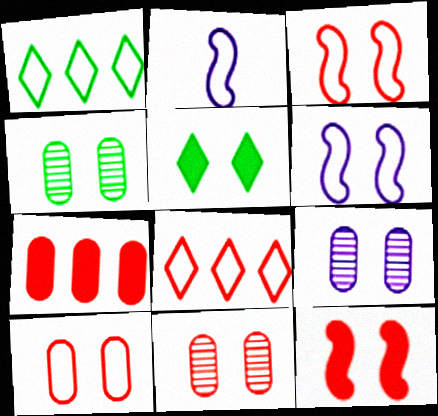[[1, 2, 10], 
[3, 5, 9], 
[4, 9, 11], 
[5, 6, 11]]